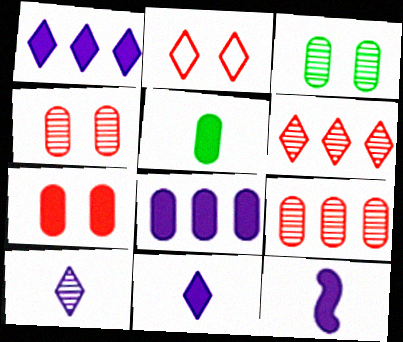[[5, 7, 8]]